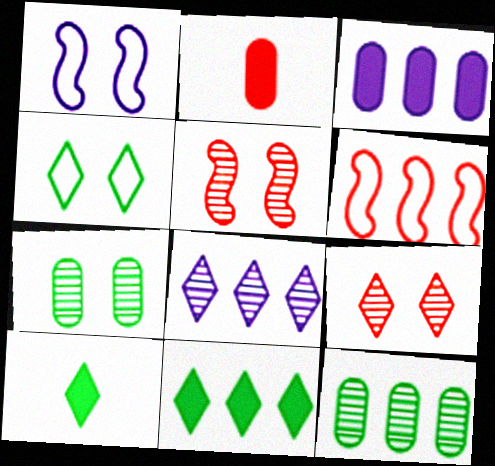[[2, 6, 9]]